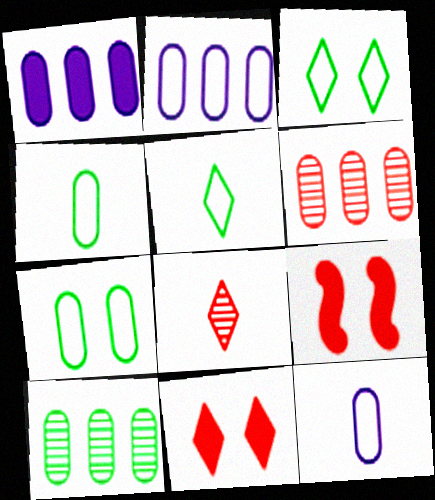[]